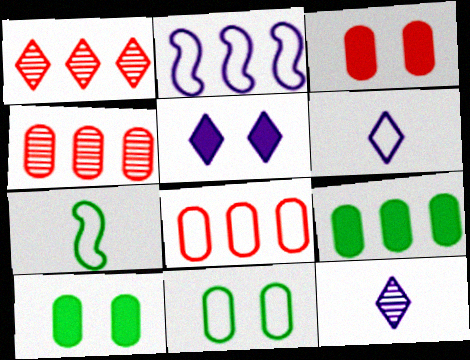[[1, 2, 9], 
[4, 5, 7]]